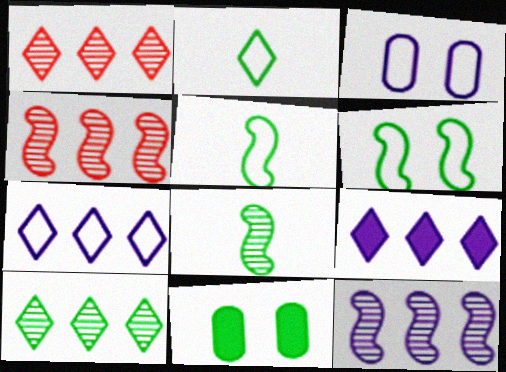[[5, 10, 11]]